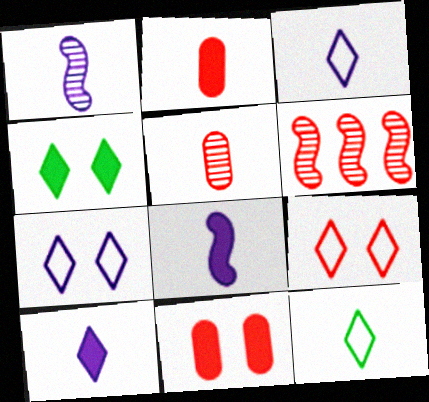[[1, 2, 12], 
[2, 6, 9], 
[5, 8, 12]]